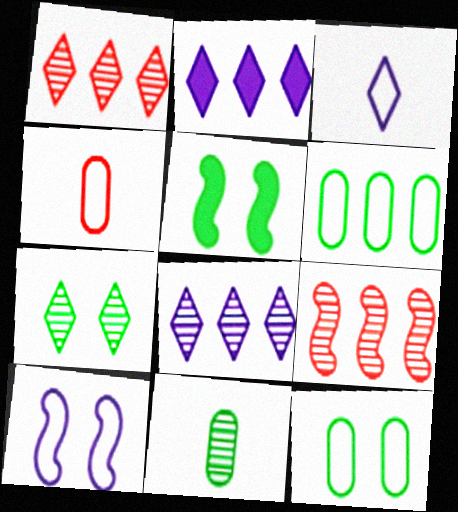[[2, 6, 9], 
[4, 5, 8], 
[5, 7, 12]]